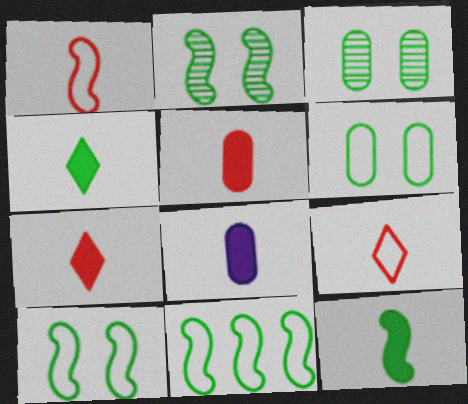[[2, 11, 12], 
[3, 4, 11], 
[7, 8, 12]]